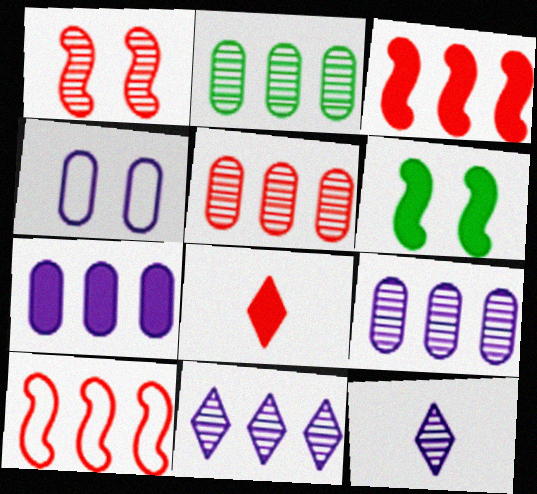[[1, 2, 12], 
[2, 5, 9], 
[6, 7, 8]]